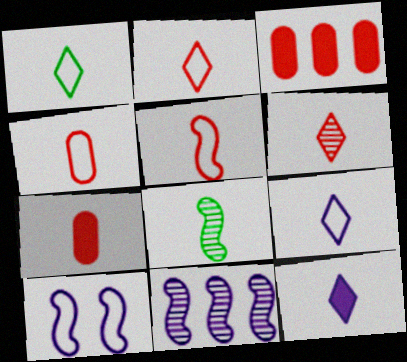[[1, 2, 9], 
[1, 6, 12], 
[2, 4, 5], 
[4, 8, 12], 
[5, 6, 7], 
[7, 8, 9]]